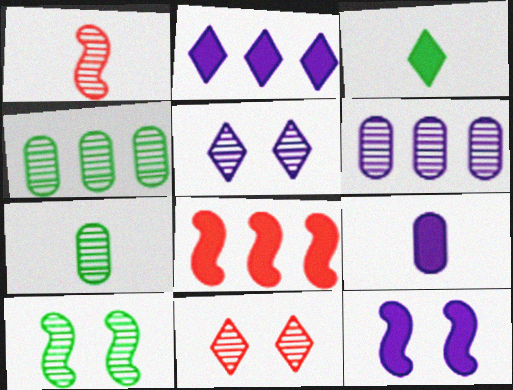[[1, 4, 5], 
[2, 9, 12]]